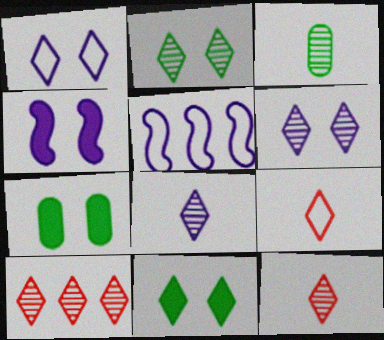[[2, 8, 10], 
[5, 7, 12]]